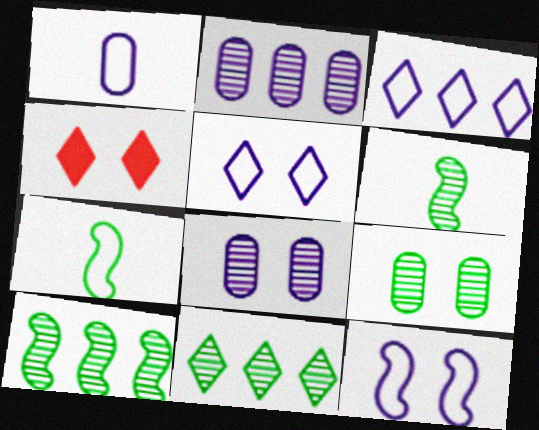[[1, 3, 12], 
[1, 4, 10], 
[2, 4, 7], 
[4, 9, 12], 
[6, 9, 11]]